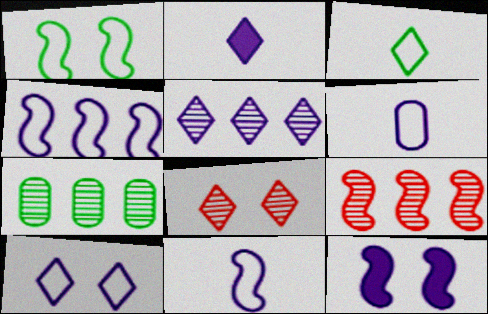[[2, 5, 10], 
[4, 6, 10], 
[5, 6, 12], 
[5, 7, 9]]